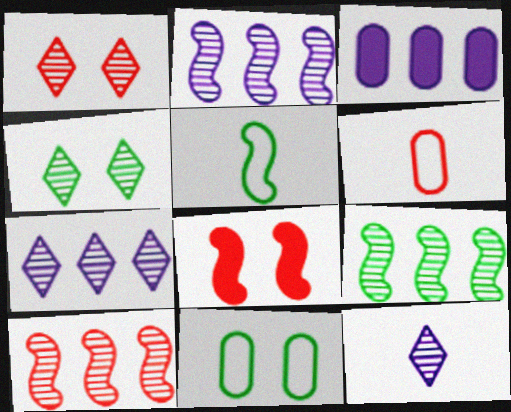[[1, 3, 5], 
[2, 5, 8], 
[2, 9, 10]]